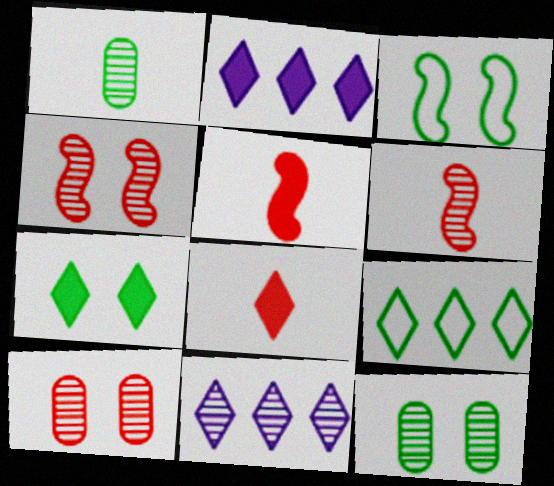[[1, 4, 11], 
[2, 7, 8], 
[3, 7, 12], 
[6, 11, 12]]